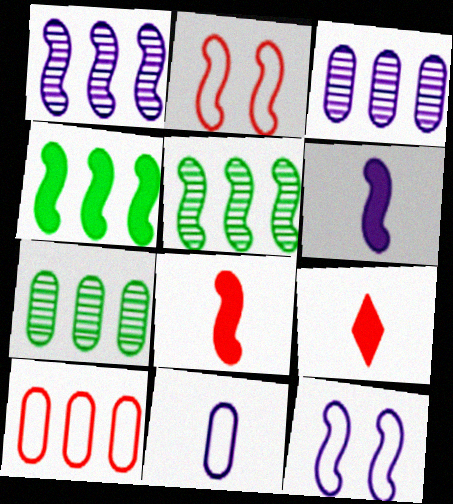[[1, 6, 12], 
[2, 5, 6], 
[5, 8, 12], 
[7, 9, 12]]